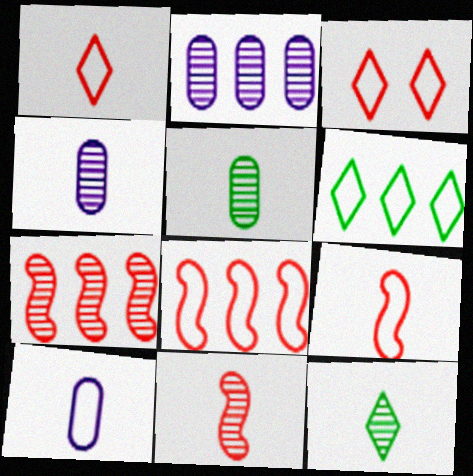[[4, 11, 12]]